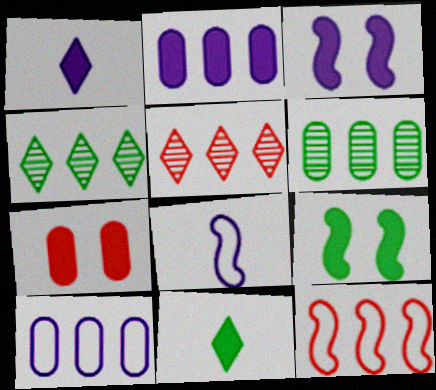[[1, 2, 3], 
[2, 4, 12], 
[4, 7, 8]]